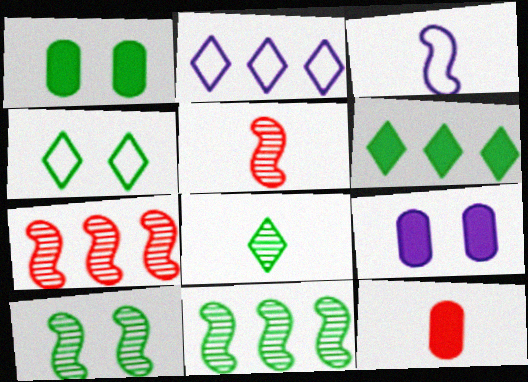[[1, 2, 5], 
[1, 4, 10], 
[2, 10, 12], 
[3, 8, 12], 
[4, 6, 8]]